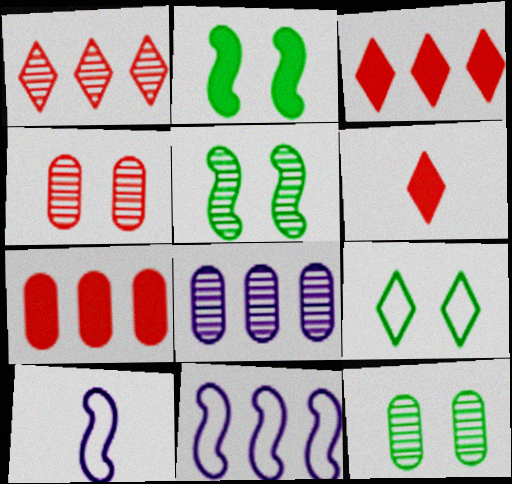[[2, 9, 12], 
[3, 10, 12], 
[6, 11, 12]]